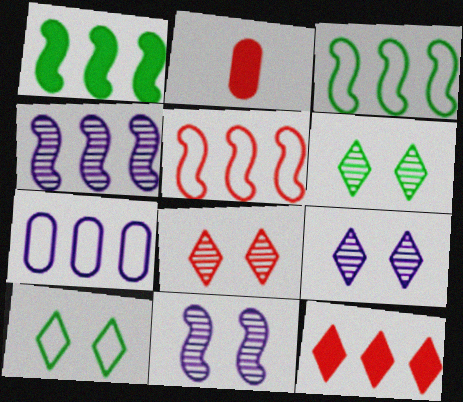[[1, 4, 5], 
[2, 3, 9], 
[2, 4, 10], 
[2, 5, 8], 
[6, 8, 9]]